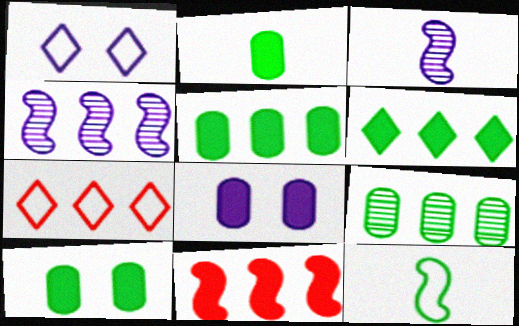[[2, 5, 10], 
[3, 7, 10], 
[4, 5, 7]]